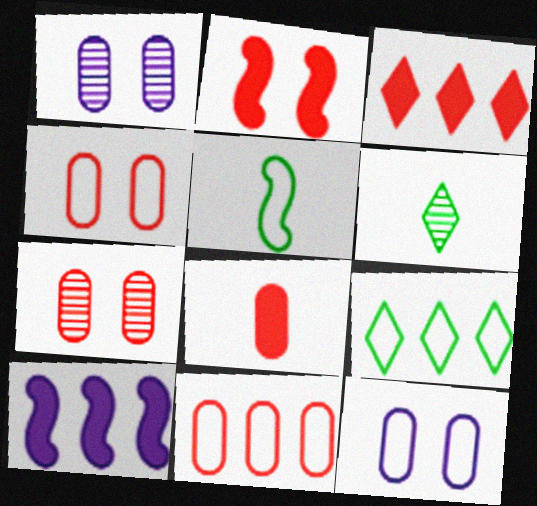[[1, 3, 5], 
[2, 3, 8], 
[4, 6, 10], 
[7, 8, 11]]